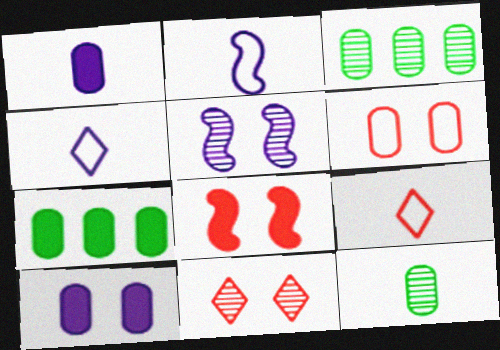[[1, 3, 6], 
[2, 7, 11], 
[3, 4, 8], 
[5, 7, 9], 
[6, 8, 11]]